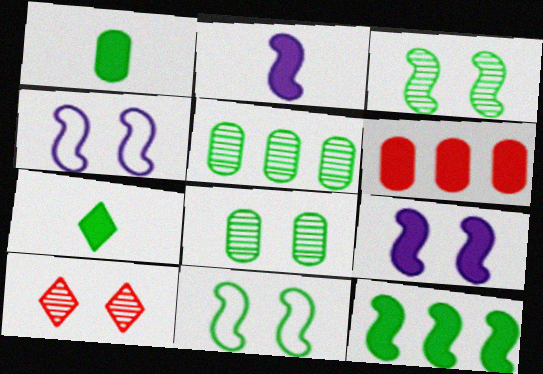[[5, 7, 11], 
[6, 7, 9]]